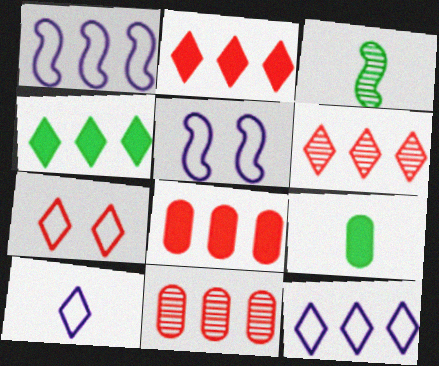[[1, 4, 11], 
[4, 6, 12], 
[5, 6, 9]]